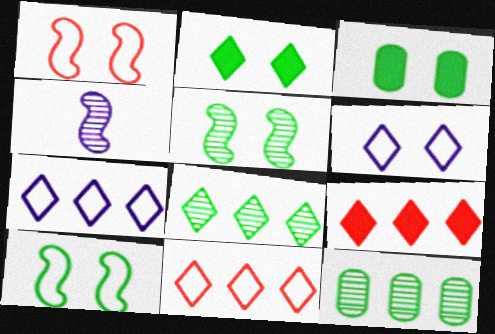[[3, 4, 11], 
[7, 8, 9]]